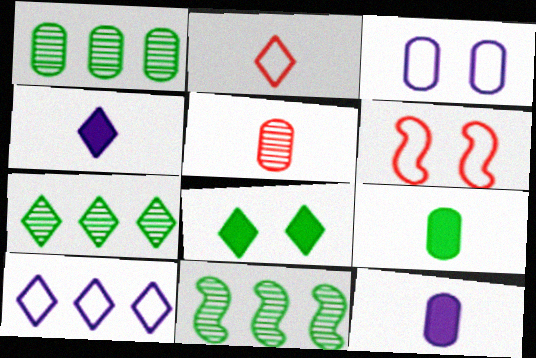[[1, 4, 6], 
[1, 7, 11], 
[6, 7, 12]]